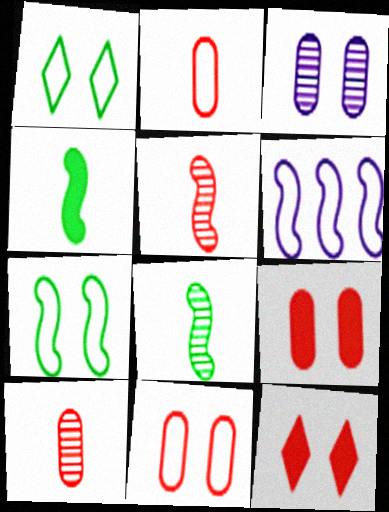[[1, 2, 6], 
[3, 7, 12]]